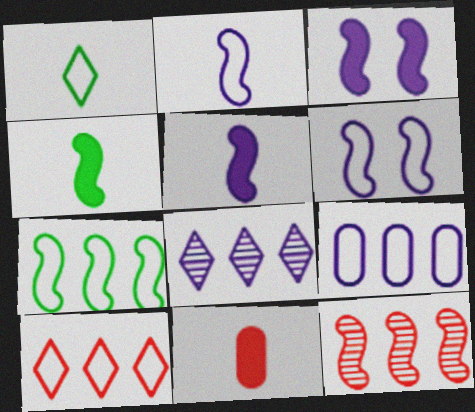[[4, 6, 12], 
[7, 9, 10]]